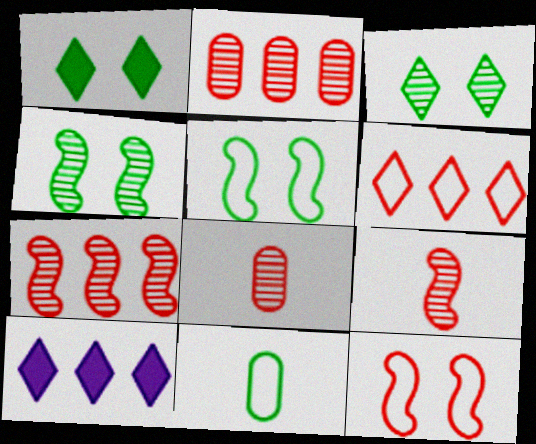[[5, 8, 10]]